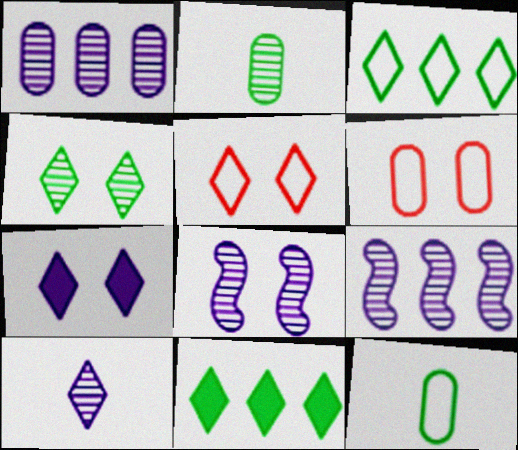[[1, 8, 10], 
[4, 5, 7], 
[5, 10, 11]]